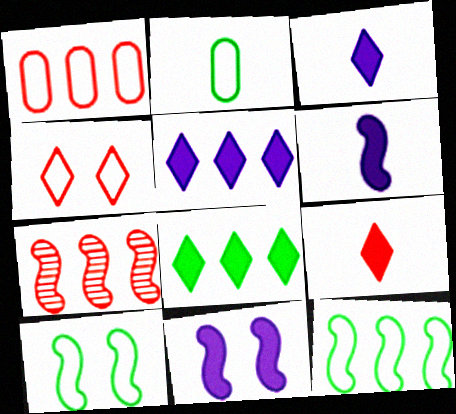[[6, 7, 10]]